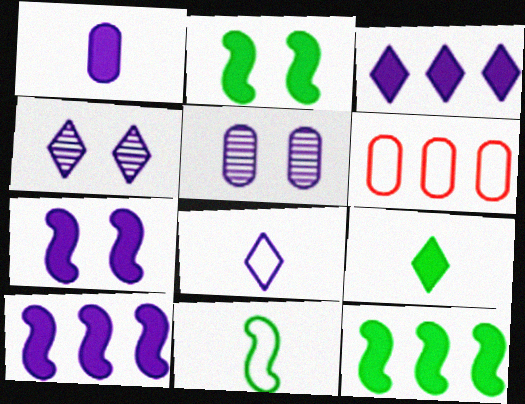[[1, 3, 7], 
[3, 4, 8], 
[5, 8, 10]]